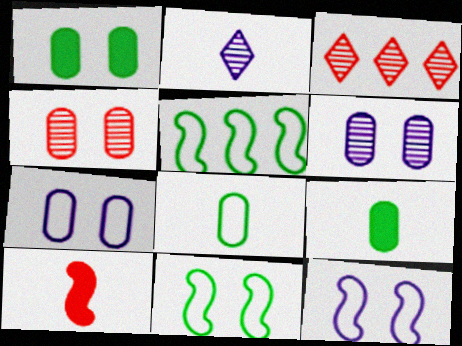[[1, 4, 7], 
[2, 8, 10], 
[3, 9, 12]]